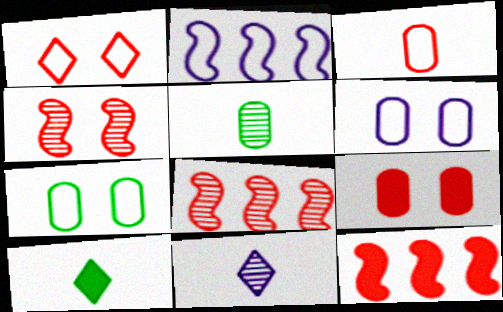[[1, 4, 9], 
[6, 8, 10], 
[7, 11, 12]]